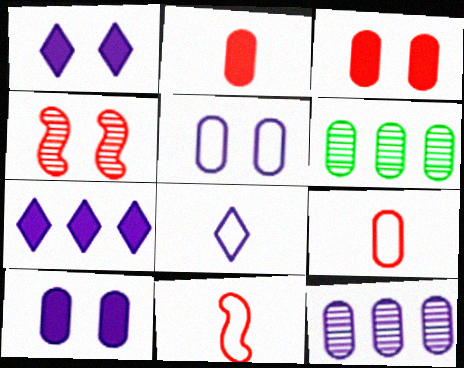[[1, 6, 11], 
[2, 5, 6], 
[6, 9, 10]]